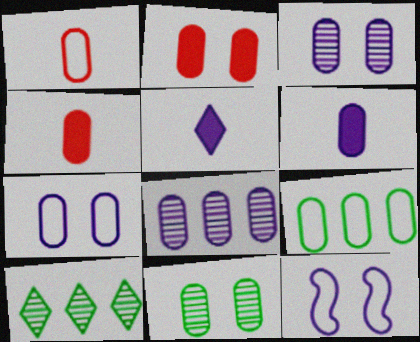[[1, 7, 9], 
[2, 7, 11], 
[3, 4, 9], 
[4, 10, 12], 
[5, 8, 12], 
[6, 7, 8]]